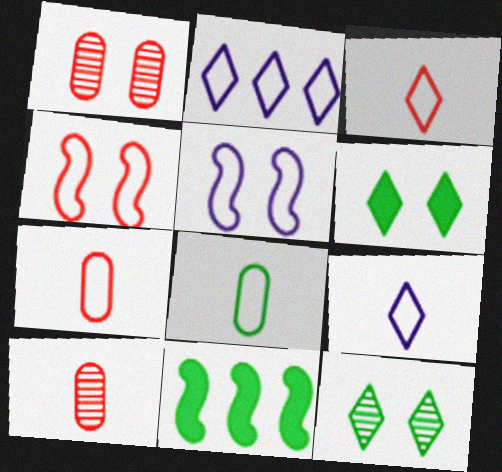[[1, 5, 6], 
[1, 9, 11], 
[2, 4, 8], 
[8, 11, 12]]